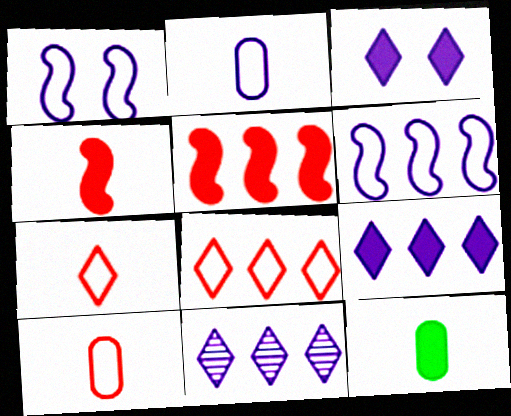[[3, 5, 12]]